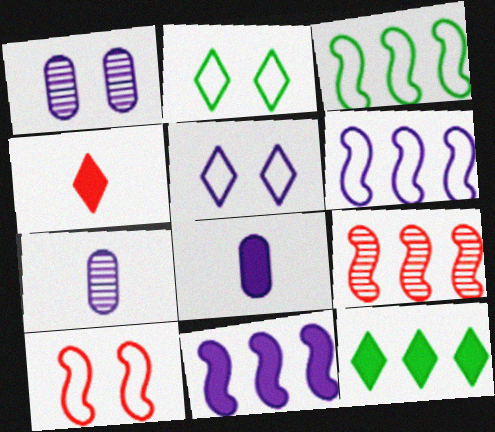[[1, 3, 4], 
[2, 8, 9], 
[3, 9, 11], 
[5, 7, 11], 
[7, 10, 12]]